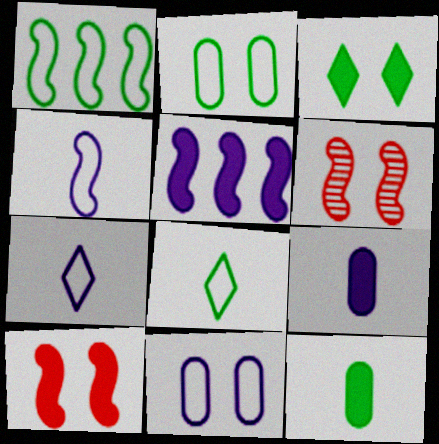[[1, 2, 8], 
[3, 6, 11]]